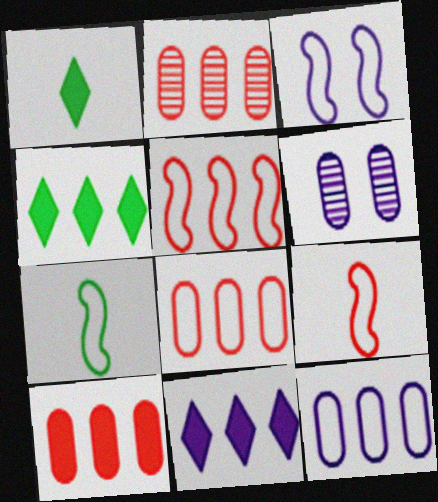[[1, 2, 3], 
[1, 5, 6], 
[2, 8, 10], 
[3, 5, 7], 
[4, 6, 9]]